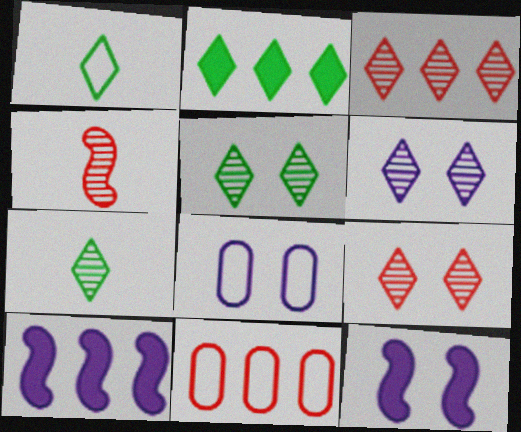[[1, 2, 5], 
[2, 4, 8], 
[3, 6, 7], 
[5, 6, 9], 
[6, 8, 12], 
[7, 11, 12]]